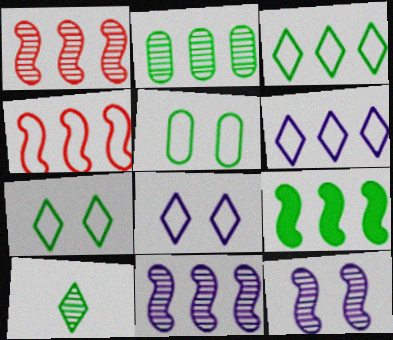[[2, 3, 9], 
[4, 9, 11], 
[5, 9, 10]]